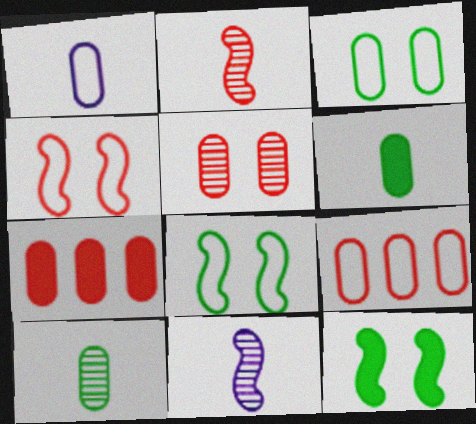[[1, 3, 9]]